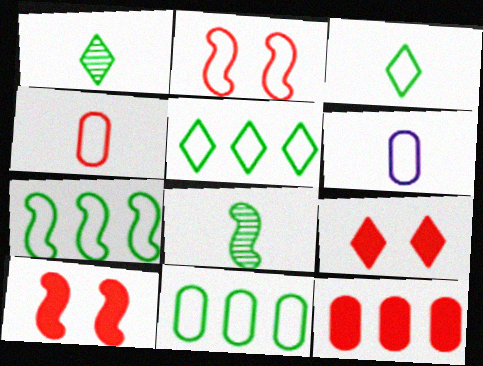[[2, 5, 6], 
[5, 7, 11]]